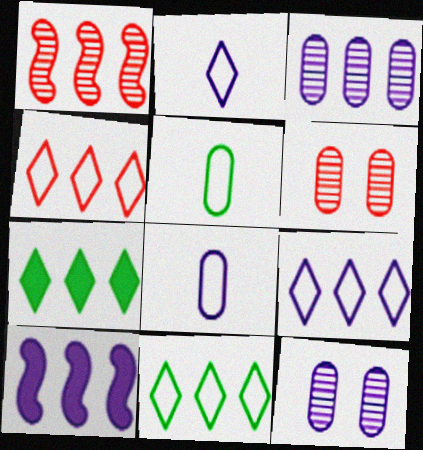[[2, 10, 12], 
[3, 9, 10], 
[4, 9, 11]]